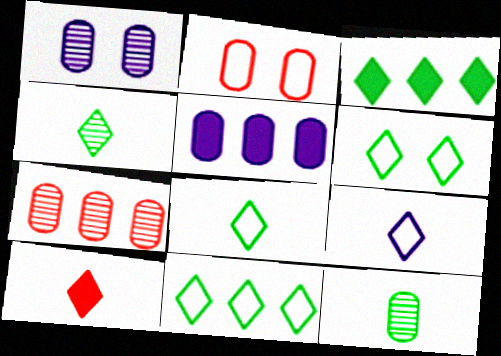[[1, 7, 12], 
[2, 5, 12], 
[3, 4, 6], 
[4, 9, 10], 
[6, 8, 11]]